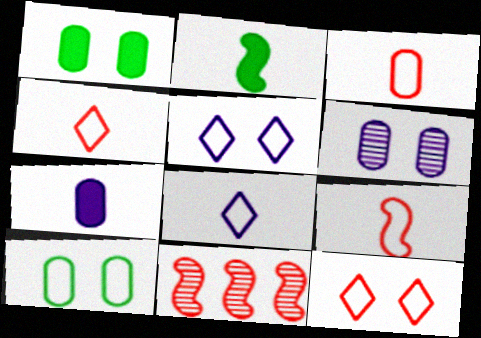[[1, 8, 11], 
[3, 4, 9]]